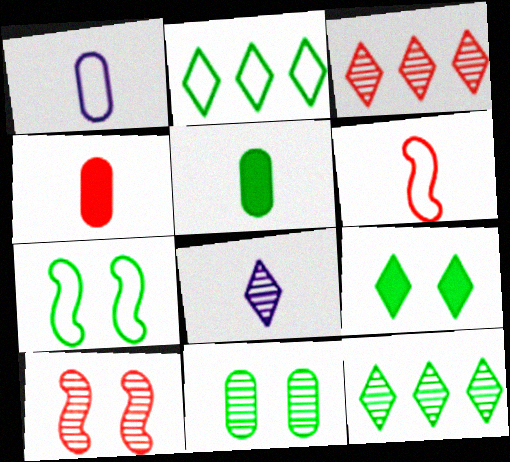[[5, 6, 8], 
[5, 7, 12], 
[7, 9, 11]]